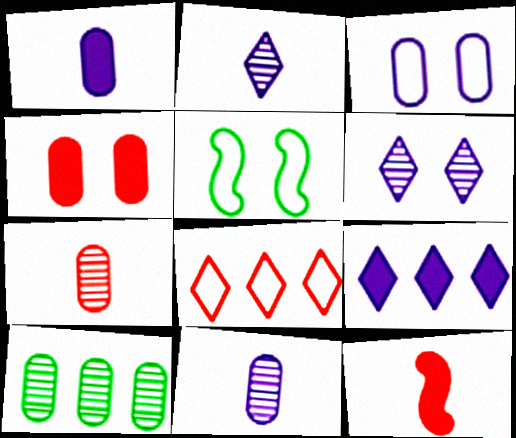[[4, 5, 6], 
[5, 7, 9]]